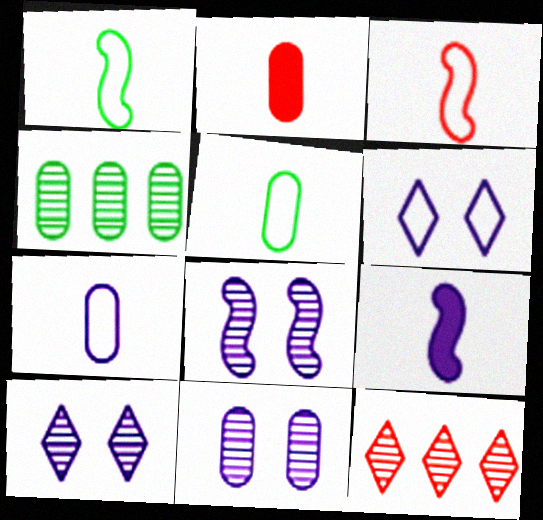[[8, 10, 11]]